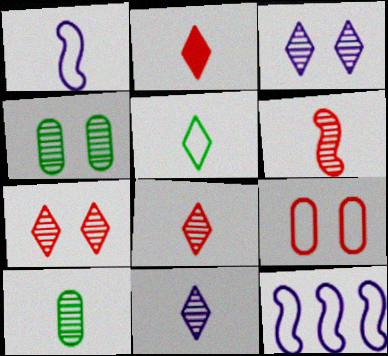[[1, 2, 10], 
[2, 4, 12], 
[2, 5, 11], 
[5, 9, 12], 
[6, 10, 11]]